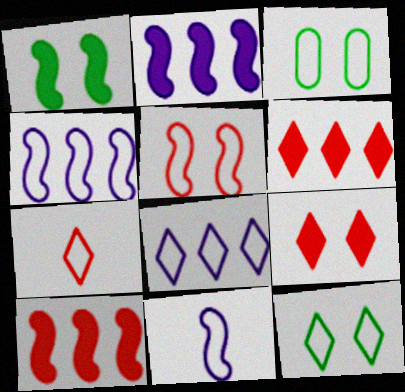[[3, 4, 7], 
[7, 8, 12]]